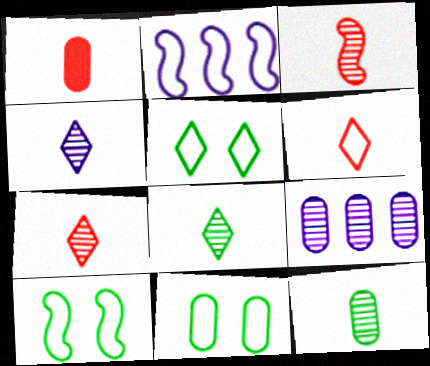[[1, 3, 6], 
[1, 9, 11], 
[2, 6, 11], 
[3, 4, 12], 
[4, 7, 8], 
[5, 10, 11]]